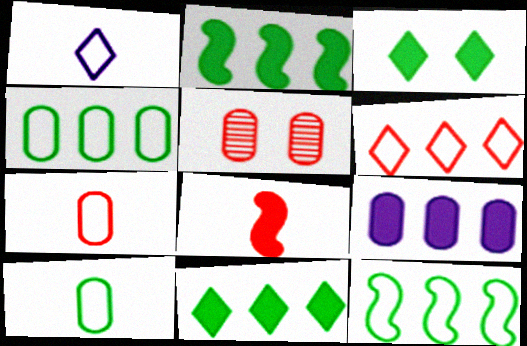[[1, 2, 5], 
[3, 8, 9], 
[5, 6, 8], 
[5, 9, 10]]